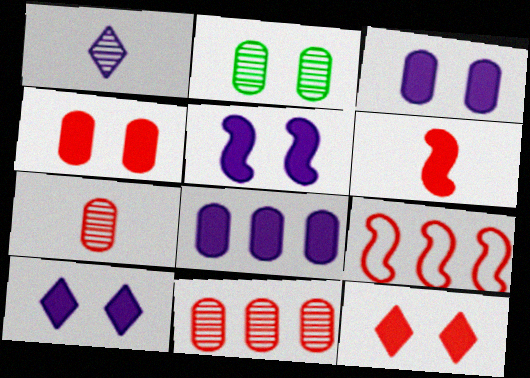[[3, 5, 10], 
[7, 9, 12]]